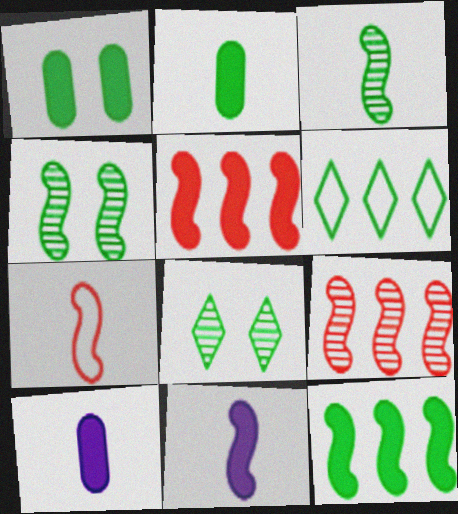[[1, 3, 6], 
[2, 4, 6], 
[3, 7, 11]]